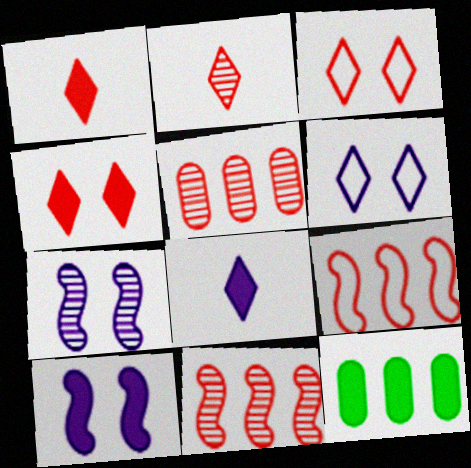[[1, 10, 12]]